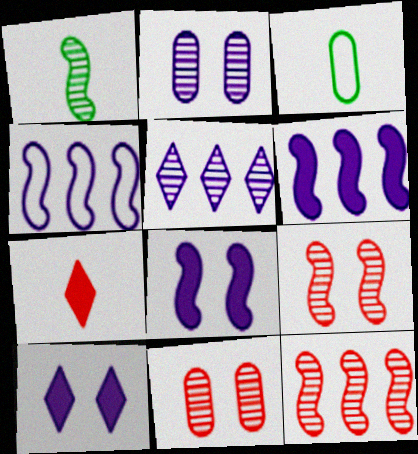[[1, 5, 11], 
[3, 10, 12]]